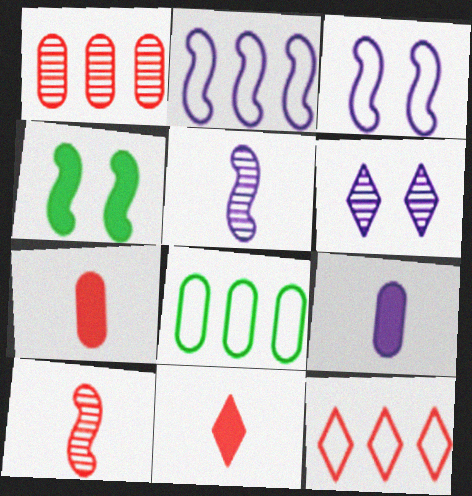[[2, 4, 10], 
[2, 6, 9], 
[2, 8, 12]]